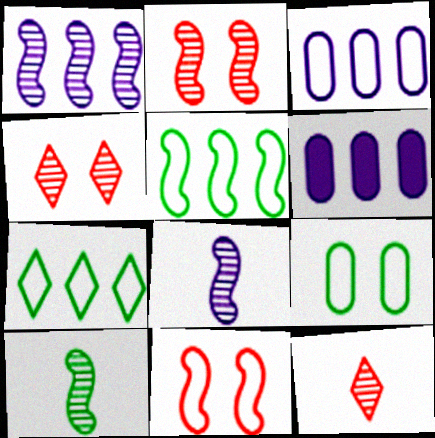[[1, 2, 10]]